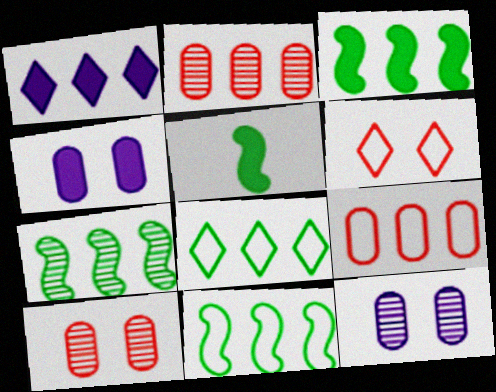[[1, 2, 11], 
[1, 7, 9], 
[3, 7, 11]]